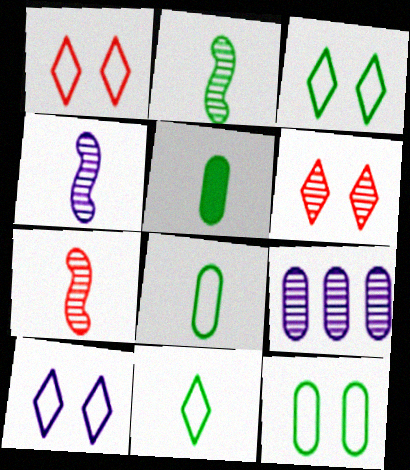[[1, 3, 10], 
[2, 4, 7], 
[2, 5, 11], 
[2, 6, 9]]